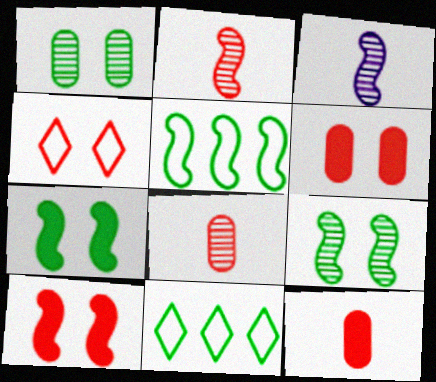[[3, 5, 10], 
[3, 6, 11]]